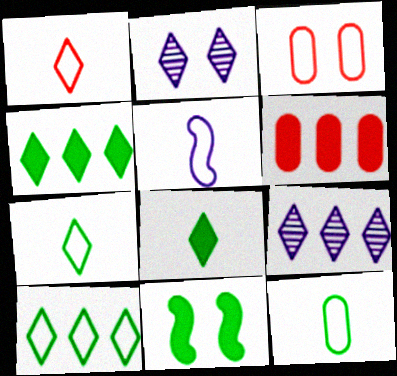[[1, 2, 4], 
[1, 5, 12], 
[2, 3, 11], 
[3, 5, 10]]